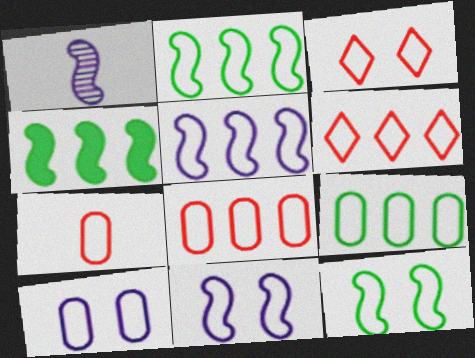[[3, 10, 12], 
[5, 6, 9], 
[7, 9, 10]]